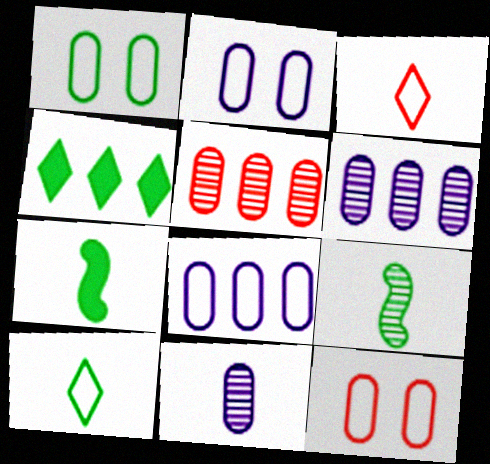[[1, 2, 12], 
[1, 4, 9], 
[3, 7, 11]]